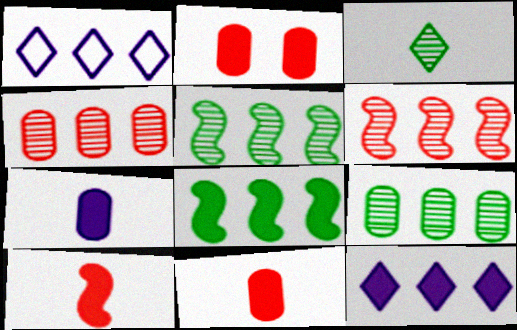[[1, 4, 8]]